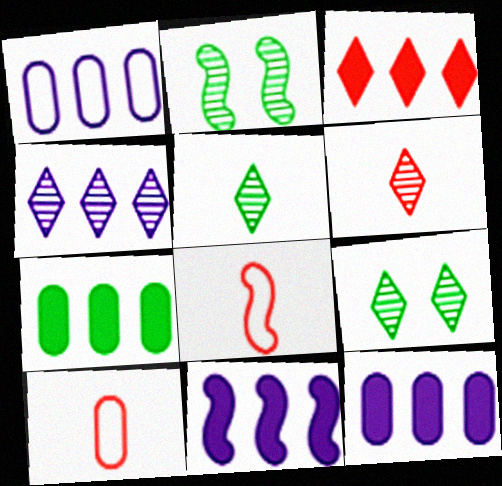[[1, 4, 11], 
[2, 8, 11], 
[3, 7, 11], 
[4, 6, 9], 
[8, 9, 12], 
[9, 10, 11]]